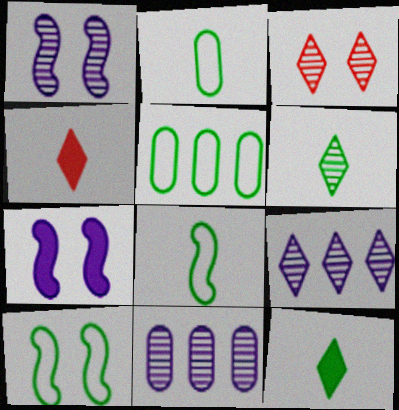[[1, 4, 5], 
[3, 6, 9], 
[4, 10, 11]]